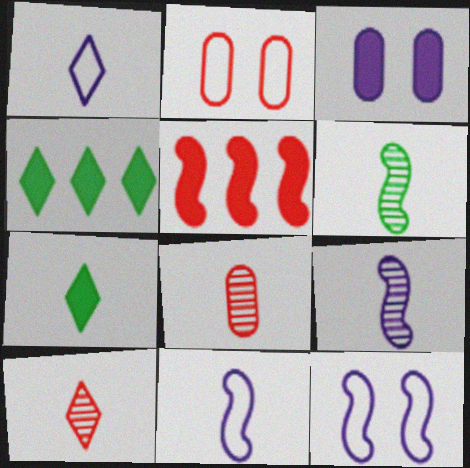[[1, 7, 10], 
[2, 4, 9], 
[2, 5, 10], 
[3, 5, 7], 
[4, 8, 12], 
[5, 6, 12], 
[7, 8, 11]]